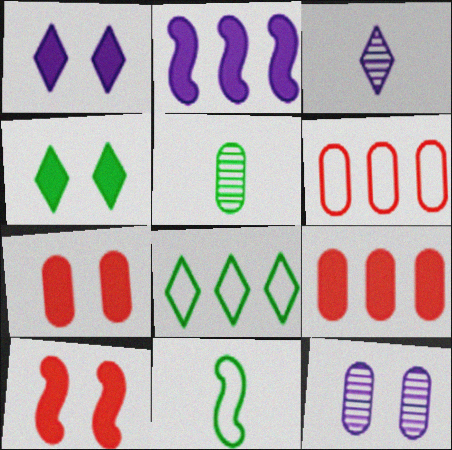[]